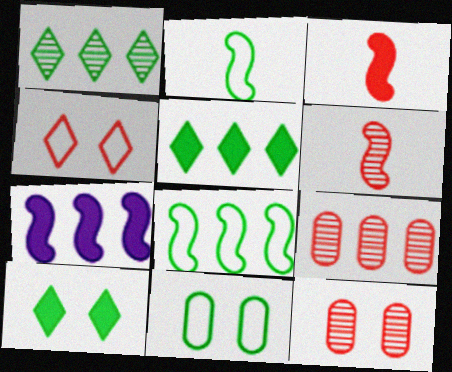[[3, 4, 9]]